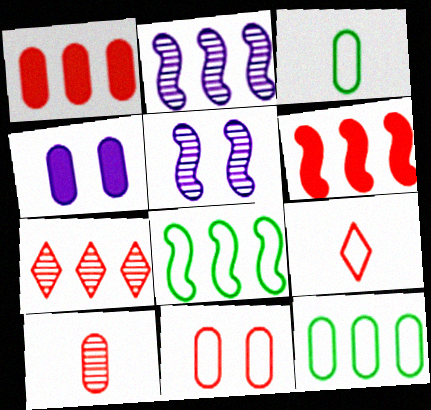[[1, 10, 11], 
[2, 6, 8], 
[4, 10, 12]]